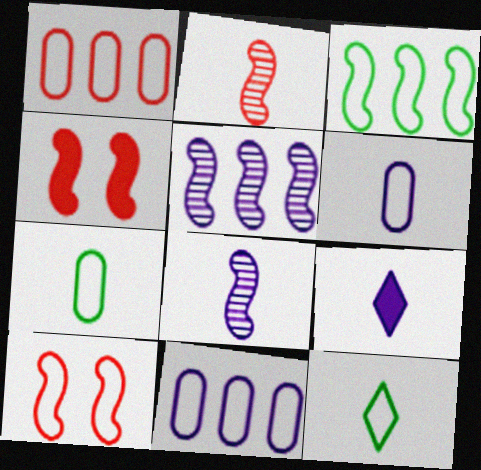[[2, 7, 9], 
[3, 4, 8], 
[6, 8, 9], 
[10, 11, 12]]